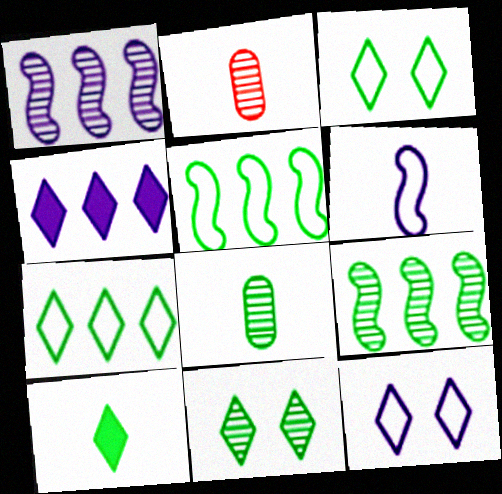[[1, 2, 11], 
[2, 6, 10], 
[7, 10, 11], 
[8, 9, 11]]